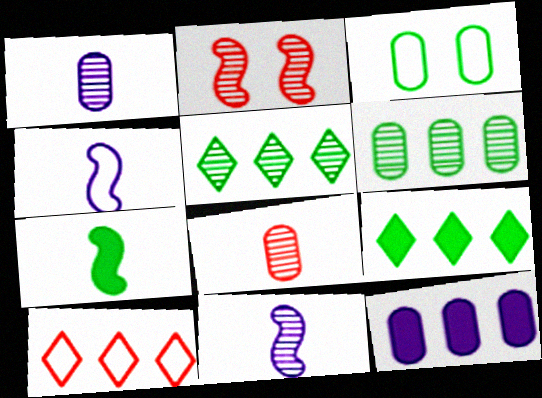[[1, 2, 5], 
[3, 4, 10], 
[3, 5, 7], 
[3, 8, 12]]